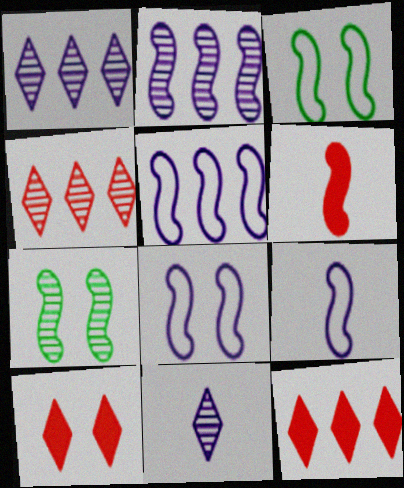[[2, 3, 6], 
[5, 6, 7], 
[5, 8, 9]]